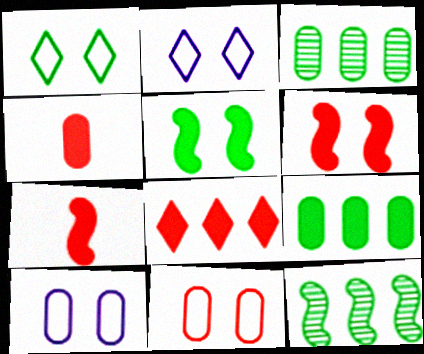[[2, 3, 7], 
[2, 4, 12], 
[3, 4, 10], 
[4, 6, 8]]